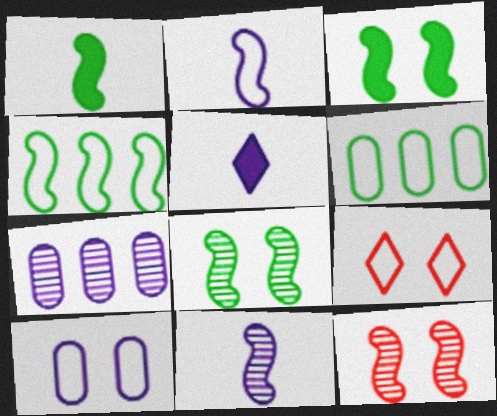[[1, 4, 8], 
[1, 7, 9], 
[2, 6, 9], 
[5, 6, 12]]